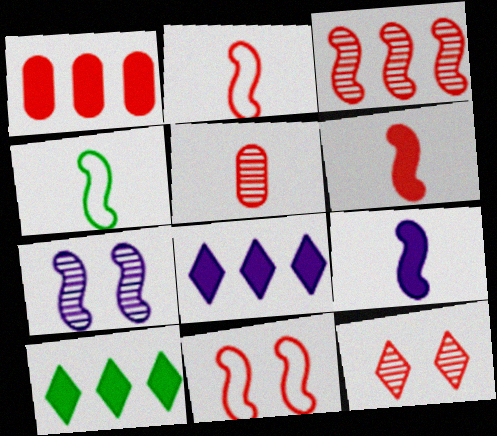[[1, 2, 12], 
[3, 5, 12], 
[3, 6, 11]]